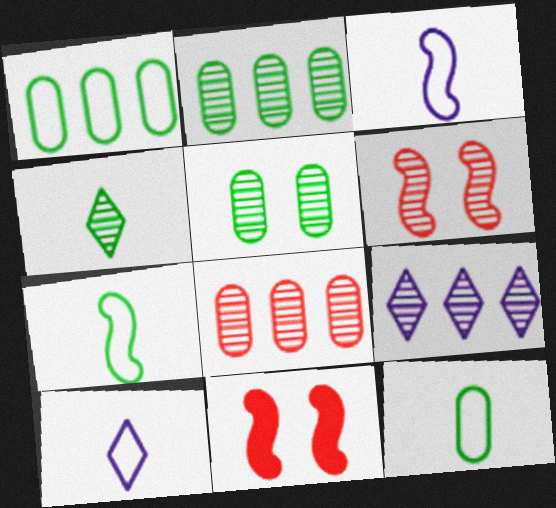[[2, 10, 11], 
[9, 11, 12]]